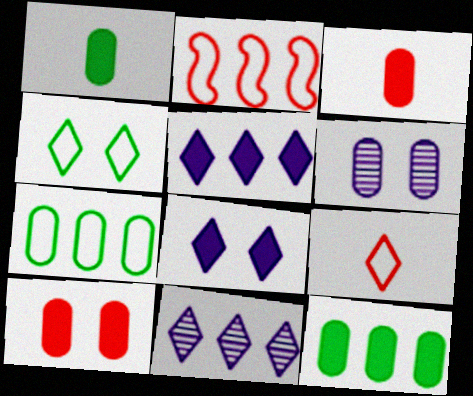[[2, 11, 12], 
[3, 6, 7]]